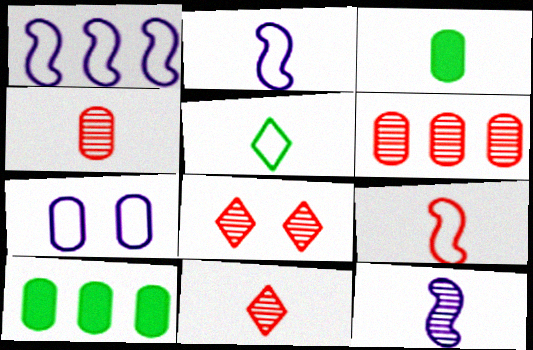[[1, 3, 8], 
[2, 3, 11], 
[2, 8, 10], 
[3, 6, 7], 
[4, 7, 10]]